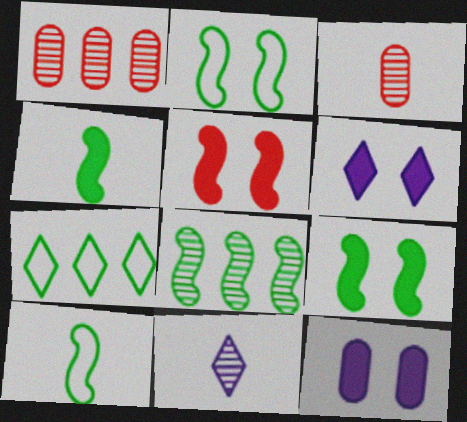[[1, 6, 10], 
[2, 4, 8], 
[8, 9, 10]]